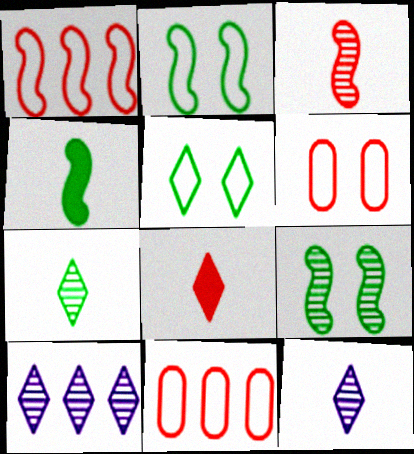[[4, 6, 10], 
[5, 8, 10]]